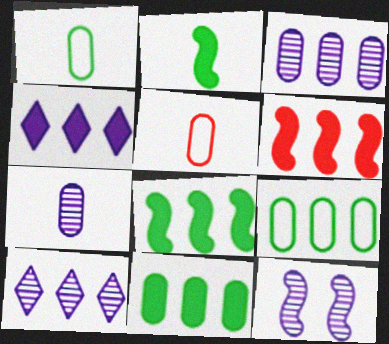[[4, 6, 11], 
[6, 9, 10], 
[7, 10, 12]]